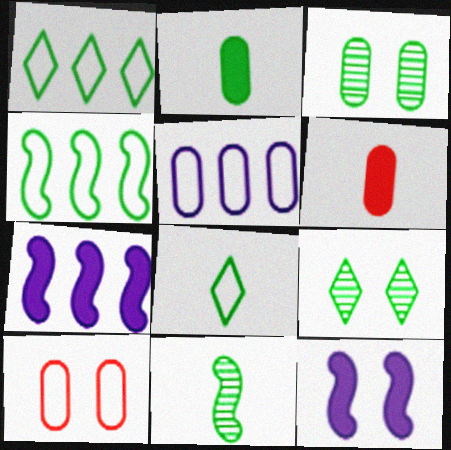[[2, 4, 9], 
[2, 8, 11], 
[3, 5, 6], 
[9, 10, 12]]